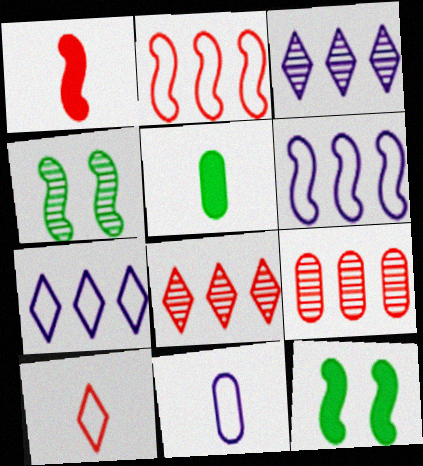[[1, 4, 6], 
[8, 11, 12]]